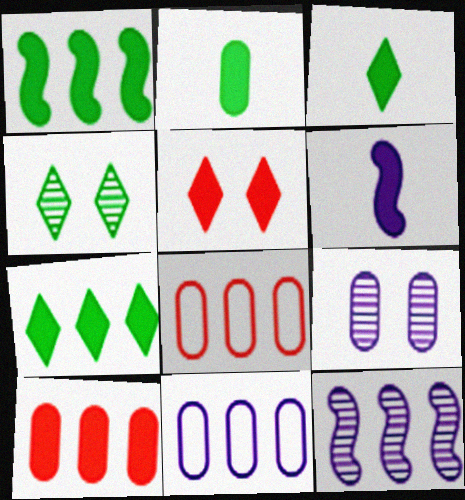[[2, 8, 9], 
[4, 6, 8], 
[7, 8, 12]]